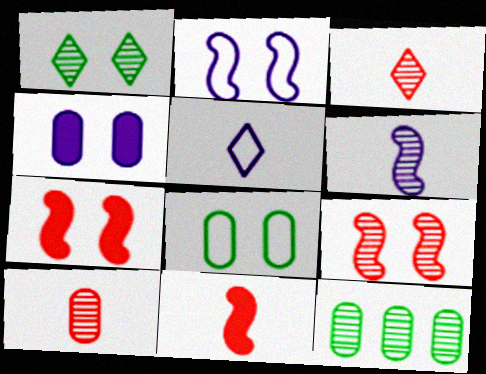[[5, 7, 12]]